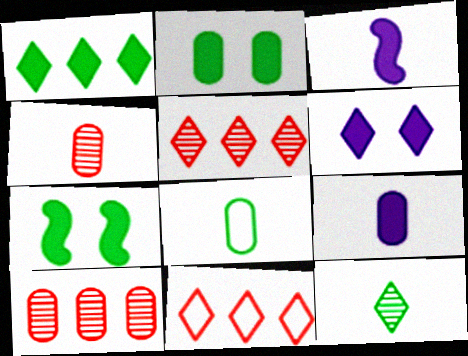[[4, 8, 9], 
[6, 11, 12]]